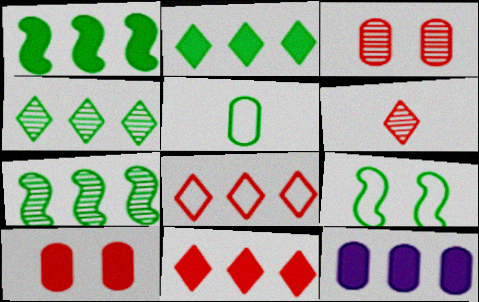[[1, 11, 12], 
[3, 5, 12], 
[6, 9, 12], 
[7, 8, 12]]